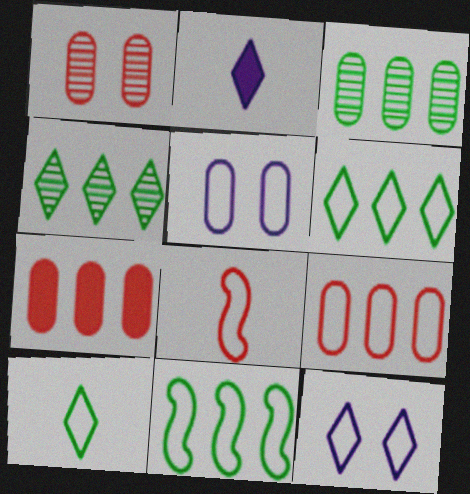[[1, 2, 11], 
[5, 6, 8]]